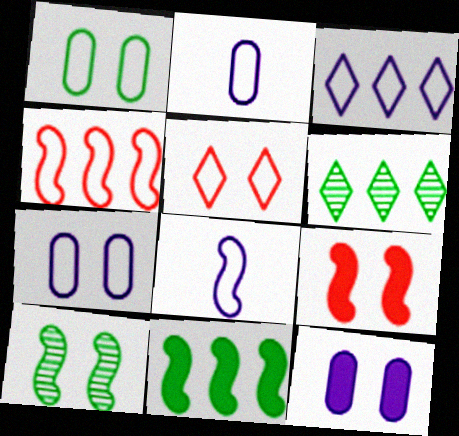[[2, 6, 9], 
[3, 7, 8], 
[5, 10, 12]]